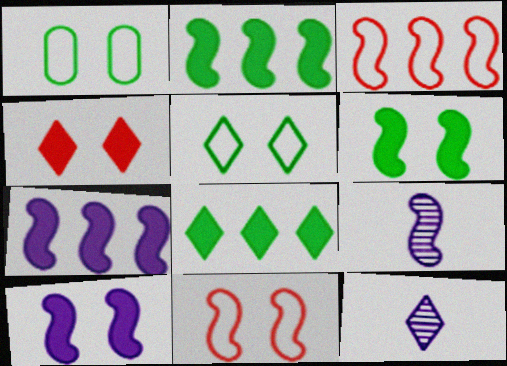[[2, 9, 11], 
[3, 6, 9]]